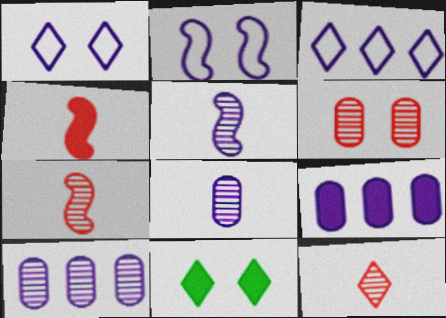[[1, 5, 9], 
[2, 6, 11], 
[3, 11, 12], 
[4, 9, 11]]